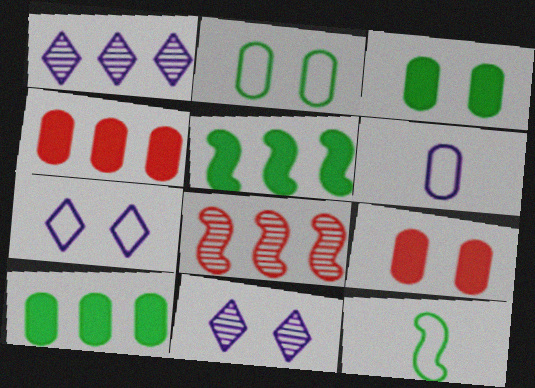[[1, 9, 12], 
[4, 11, 12]]